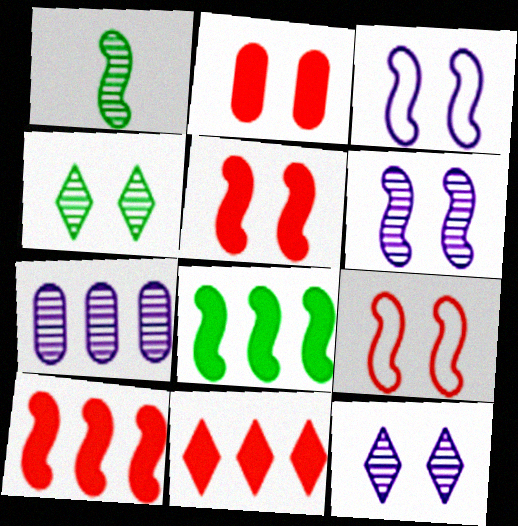[[1, 3, 10], 
[2, 3, 4]]